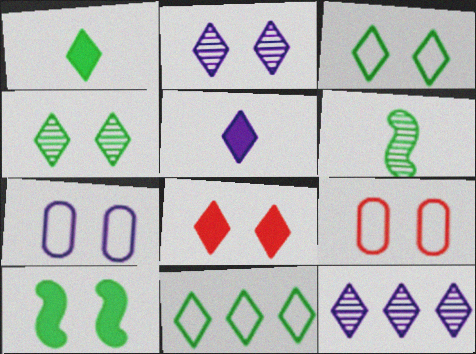[[1, 4, 11], 
[2, 3, 8], 
[2, 9, 10]]